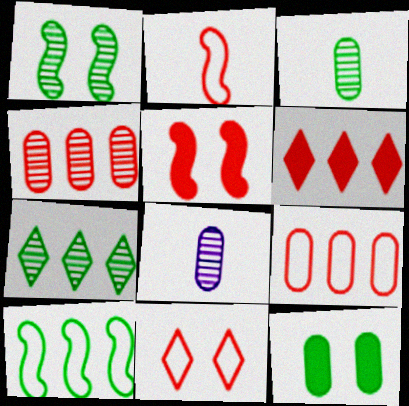[[1, 3, 7], 
[2, 9, 11], 
[8, 9, 12]]